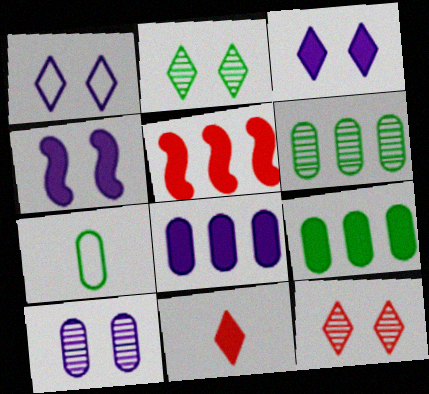[[1, 4, 10], 
[4, 9, 11]]